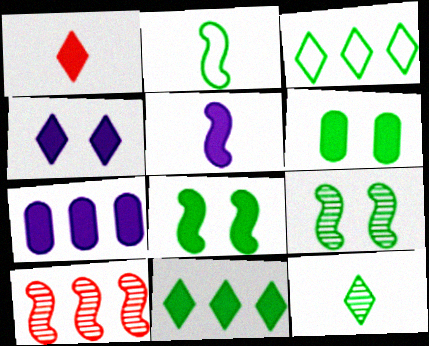[[1, 4, 11], 
[1, 7, 8], 
[3, 7, 10], 
[4, 5, 7]]